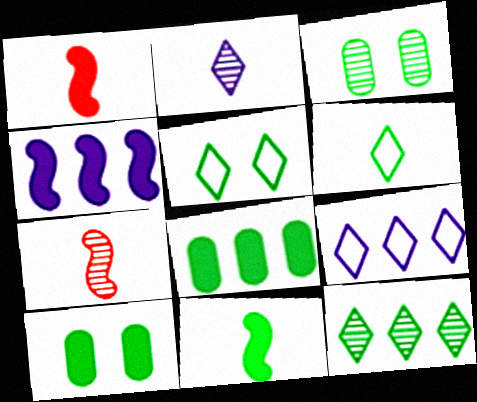[[1, 3, 9], 
[7, 9, 10]]